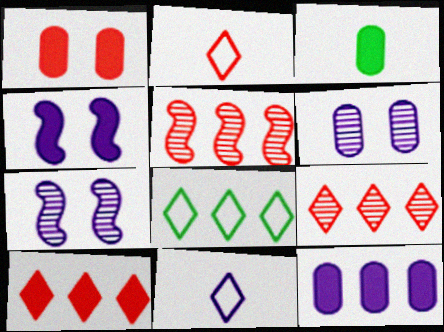[[1, 2, 5], 
[1, 3, 12], 
[3, 4, 10], 
[5, 8, 12], 
[7, 11, 12]]